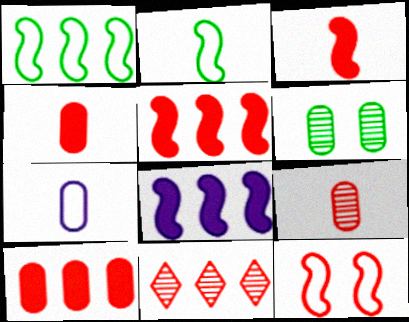[[4, 11, 12], 
[6, 7, 10]]